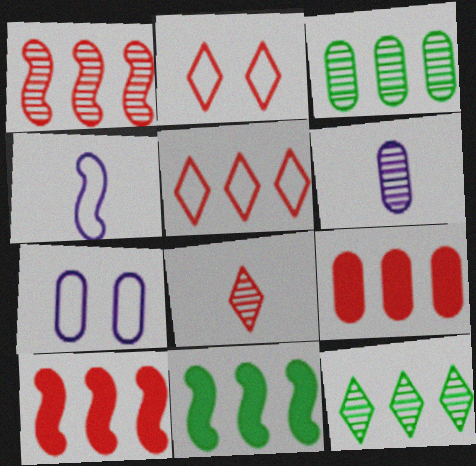[[1, 5, 9], 
[2, 6, 11], 
[7, 8, 11]]